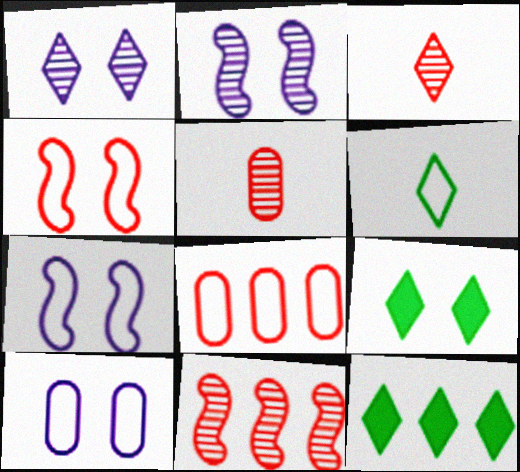[[5, 7, 12], 
[6, 7, 8]]